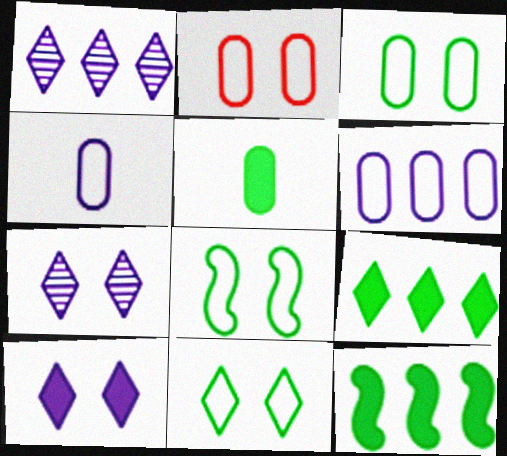[[3, 8, 11]]